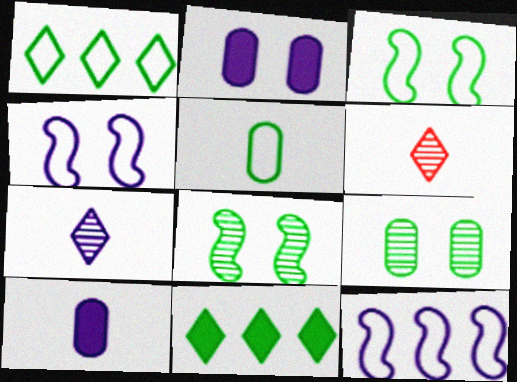[[1, 3, 5], 
[2, 7, 12], 
[5, 8, 11]]